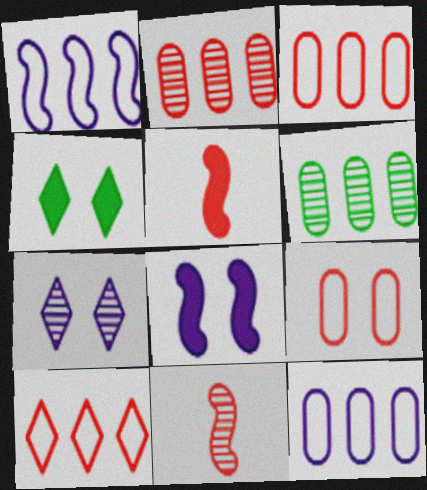[[4, 11, 12], 
[6, 7, 11]]